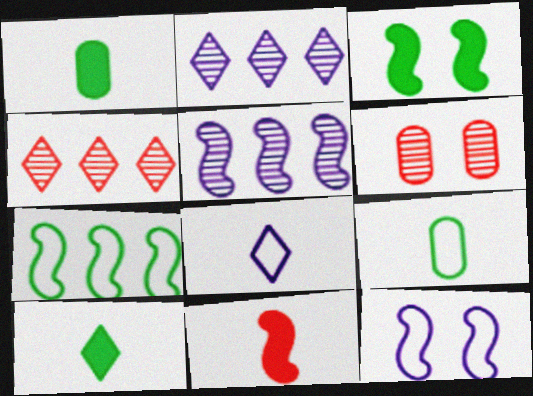[[1, 4, 12]]